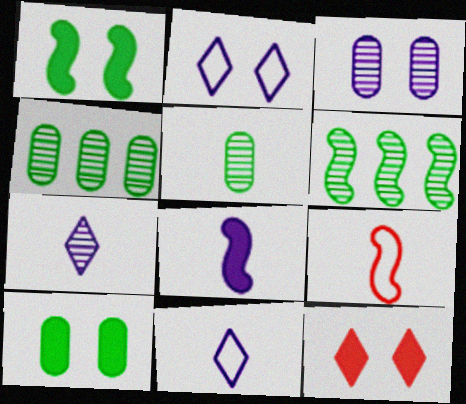[]